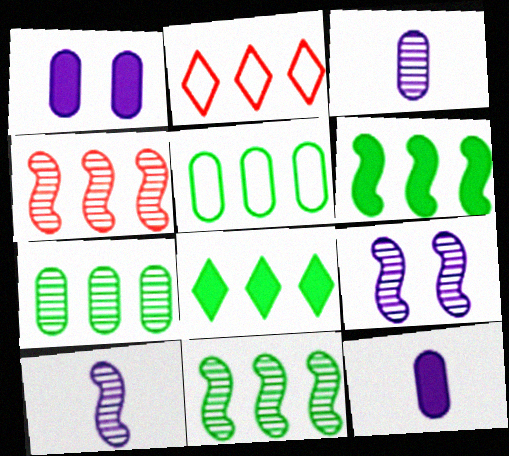[[5, 8, 11]]